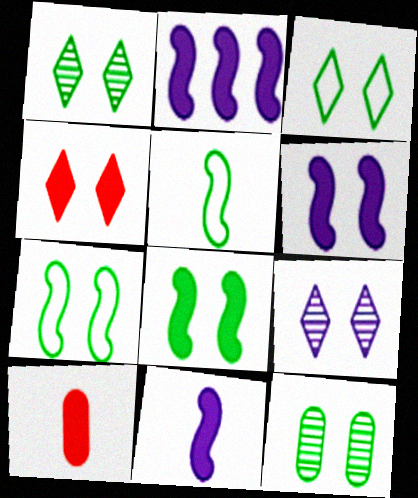[[2, 6, 11], 
[3, 4, 9], 
[3, 8, 12]]